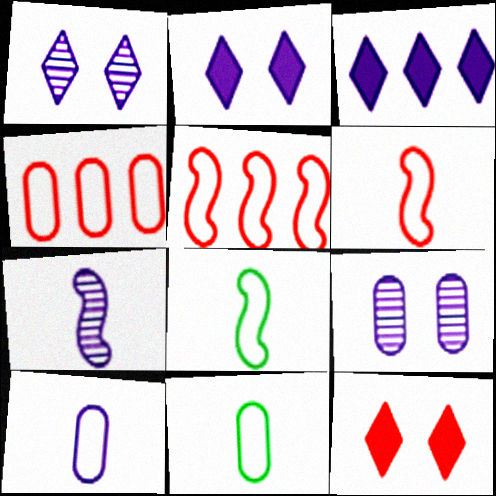[]